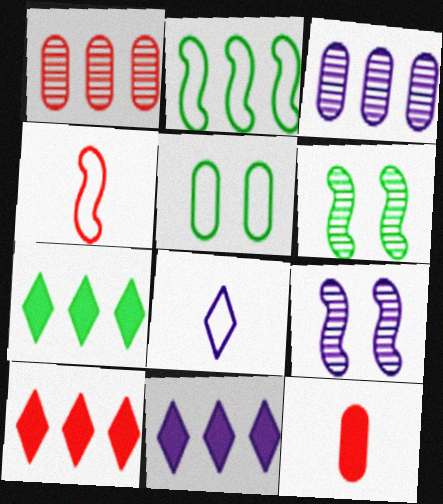[[1, 2, 11], 
[2, 3, 10], 
[3, 5, 12], 
[7, 10, 11]]